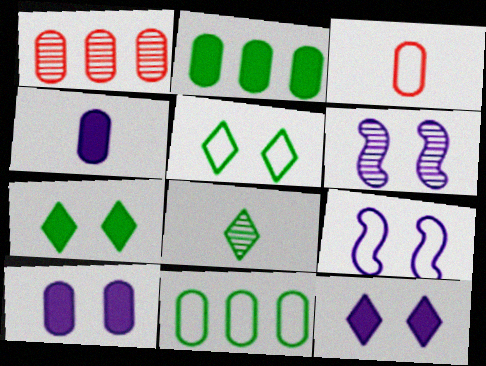[[1, 6, 8]]